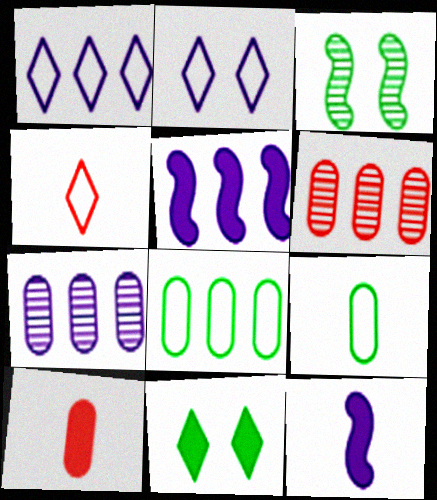[[1, 3, 10], 
[1, 5, 7], 
[2, 7, 12], 
[5, 10, 11]]